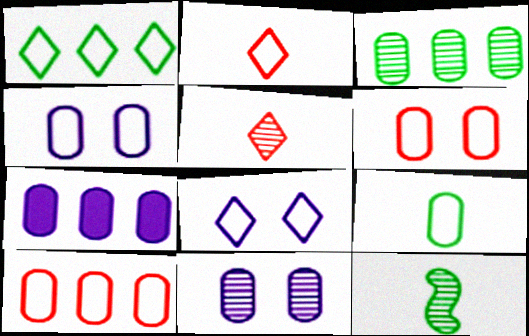[[1, 2, 8], 
[3, 7, 10], 
[4, 9, 10]]